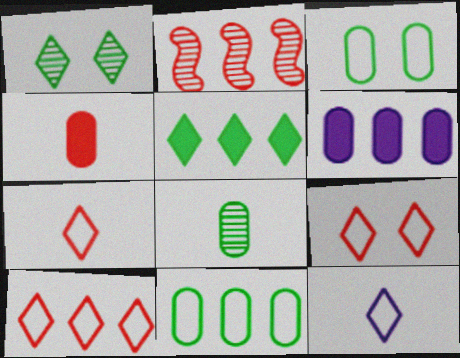[[2, 4, 9], 
[7, 9, 10]]